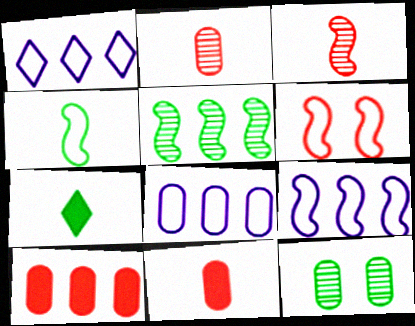[[1, 5, 10], 
[1, 8, 9], 
[4, 6, 9], 
[8, 11, 12]]